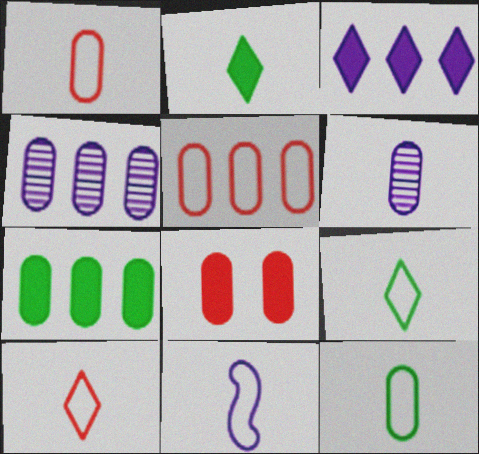[[1, 9, 11], 
[4, 5, 7], 
[4, 8, 12], 
[10, 11, 12]]